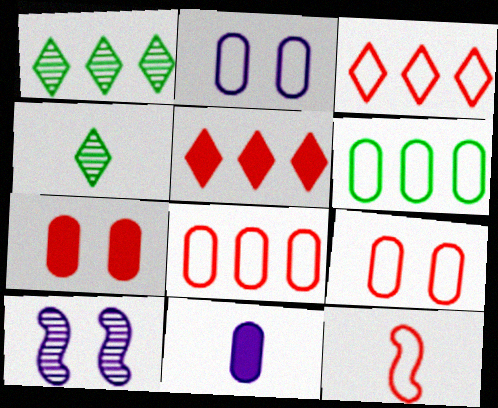[[3, 9, 12], 
[4, 11, 12]]